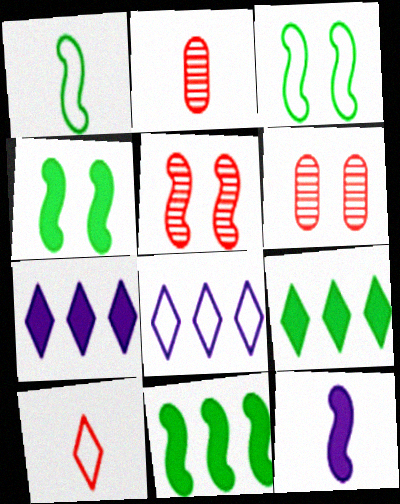[[1, 6, 7], 
[2, 3, 7], 
[2, 4, 8]]